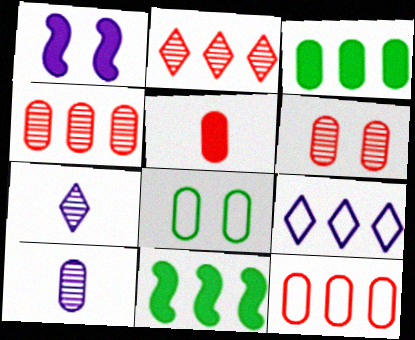[[1, 9, 10], 
[4, 9, 11], 
[5, 6, 12]]